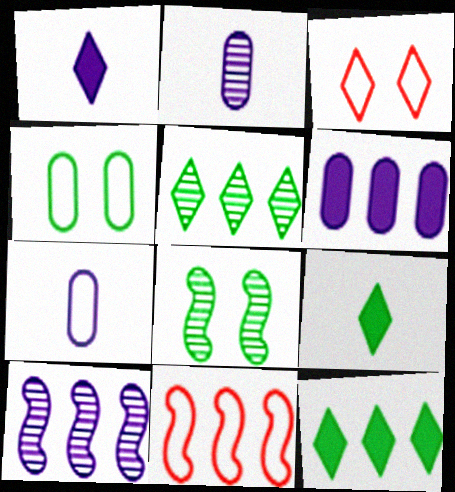[[1, 3, 5], 
[5, 6, 11]]